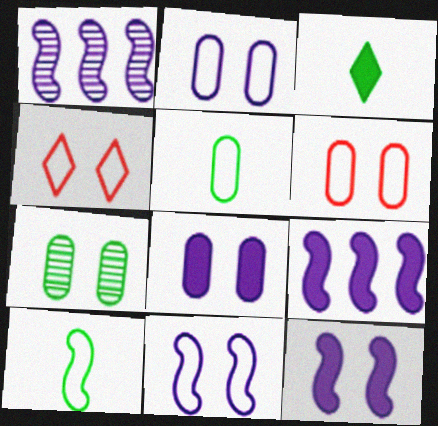[[1, 3, 6], 
[4, 7, 12], 
[6, 7, 8]]